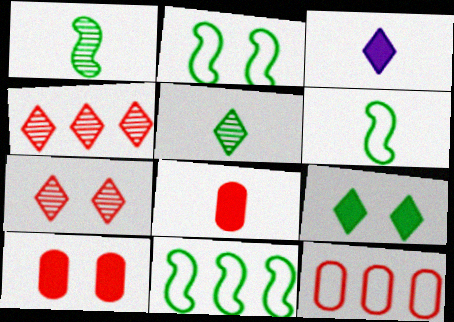[[2, 6, 11]]